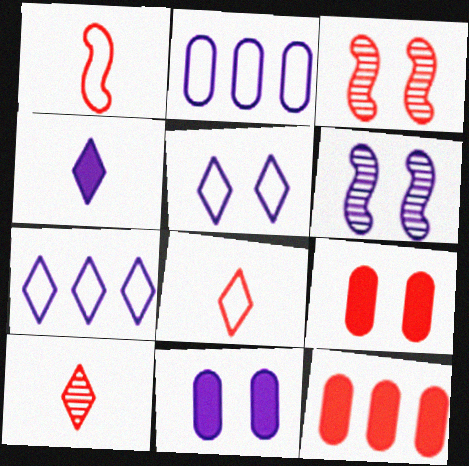[[2, 4, 6], 
[3, 8, 12], 
[5, 6, 11]]